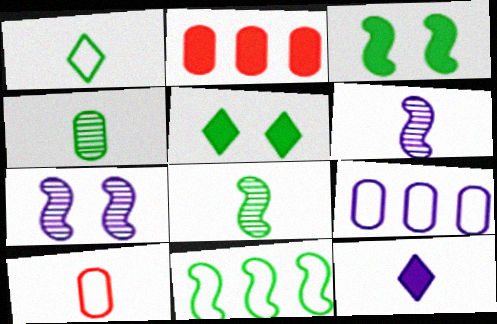[[1, 2, 7], 
[2, 3, 12], 
[3, 8, 11], 
[4, 5, 11], 
[7, 9, 12], 
[8, 10, 12]]